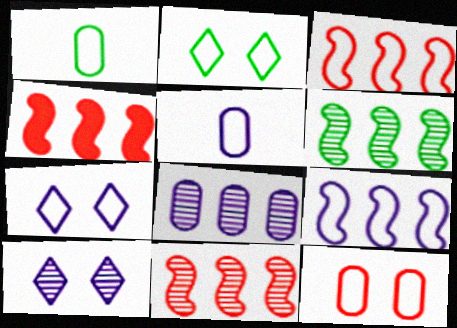[[1, 3, 7], 
[1, 4, 10], 
[2, 3, 5], 
[3, 4, 11], 
[4, 6, 9], 
[5, 7, 9]]